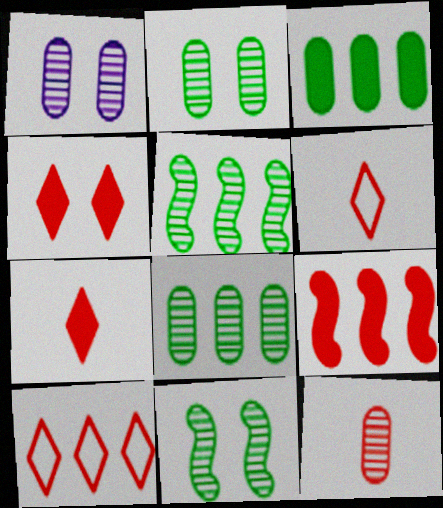[[1, 8, 12]]